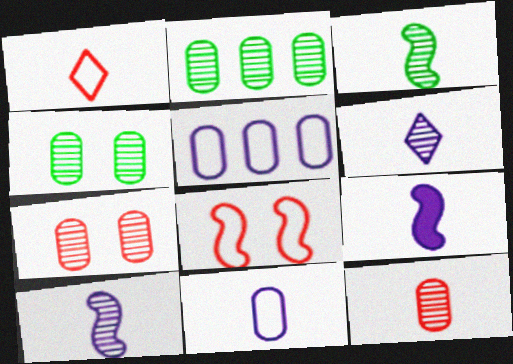[[3, 6, 12], 
[6, 9, 11]]